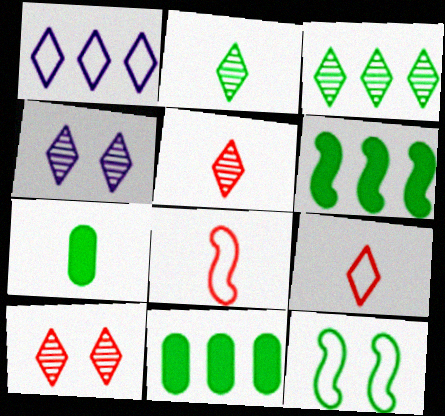[[2, 11, 12], 
[3, 4, 5], 
[3, 7, 12], 
[4, 8, 11]]